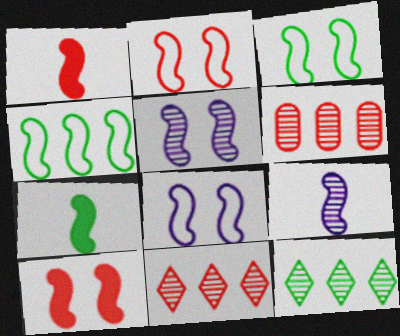[[1, 4, 5], 
[2, 3, 8], 
[3, 5, 10], 
[4, 9, 10]]